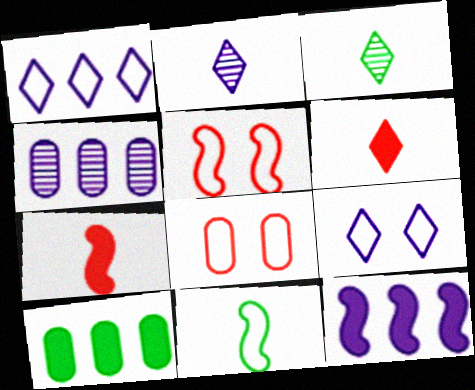[[1, 4, 12], 
[1, 8, 11], 
[2, 5, 10], 
[3, 8, 12]]